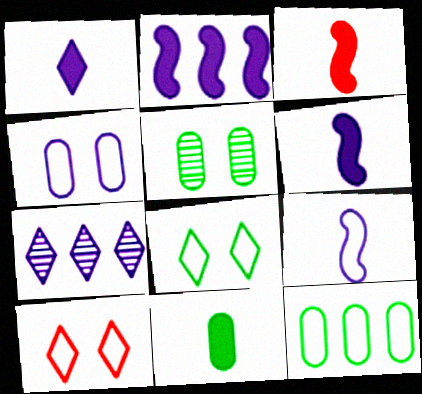[[1, 3, 11], 
[4, 6, 7], 
[5, 11, 12], 
[9, 10, 12]]